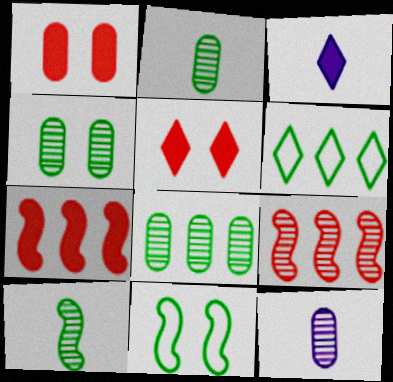[[2, 4, 8]]